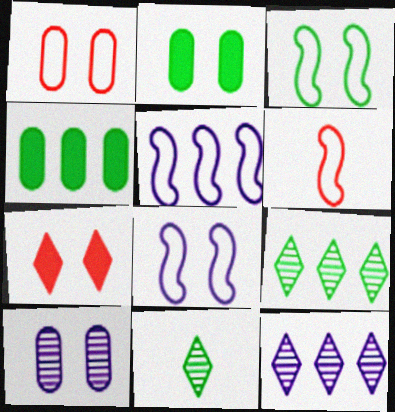[[1, 2, 10], 
[2, 6, 12], 
[3, 4, 11], 
[3, 5, 6], 
[3, 7, 10]]